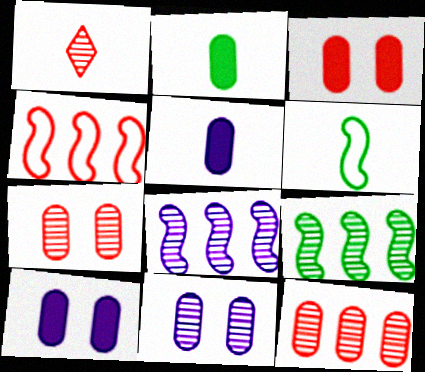[[1, 3, 4], 
[1, 5, 6], 
[1, 9, 11]]